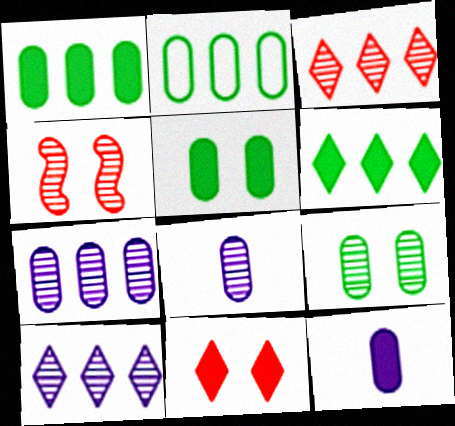[]